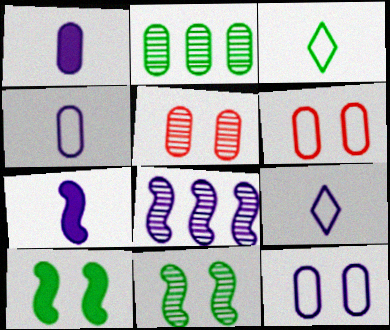[[1, 2, 6], 
[2, 3, 10]]